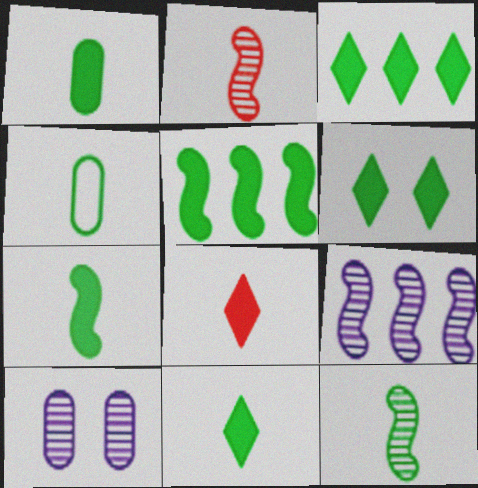[[1, 5, 6], 
[1, 7, 11], 
[3, 6, 11], 
[4, 11, 12]]